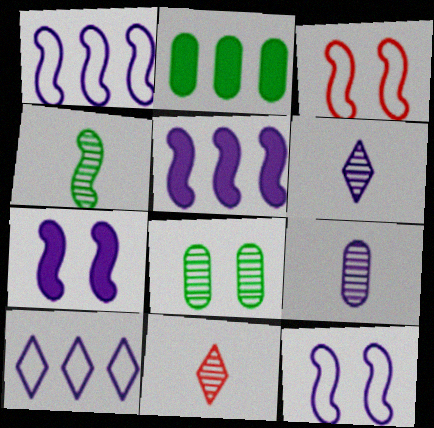[[2, 3, 6], 
[2, 11, 12], 
[3, 4, 5], 
[4, 9, 11], 
[7, 9, 10]]